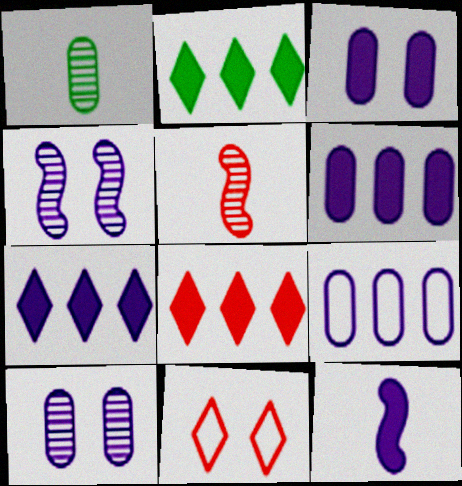[[2, 7, 8], 
[3, 7, 12]]